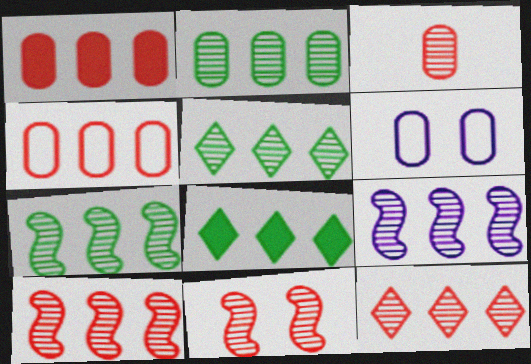[[2, 5, 7], 
[2, 9, 12], 
[3, 11, 12], 
[4, 8, 9], 
[7, 9, 10]]